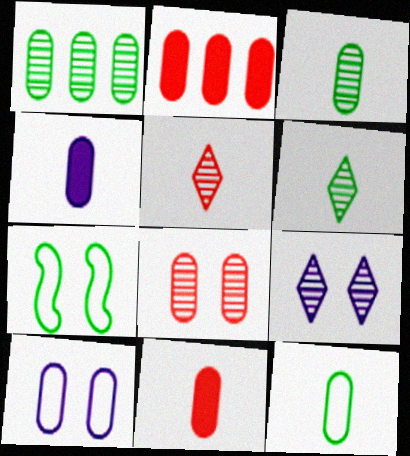[[1, 10, 11], 
[2, 3, 10]]